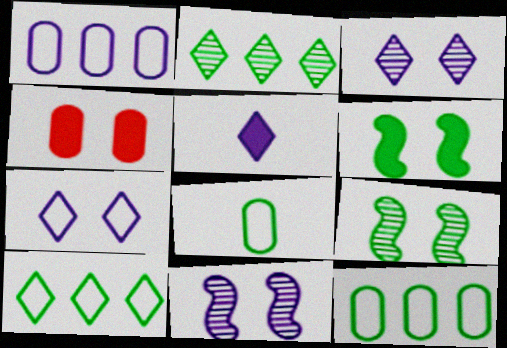[[1, 5, 11], 
[2, 6, 8], 
[4, 7, 9]]